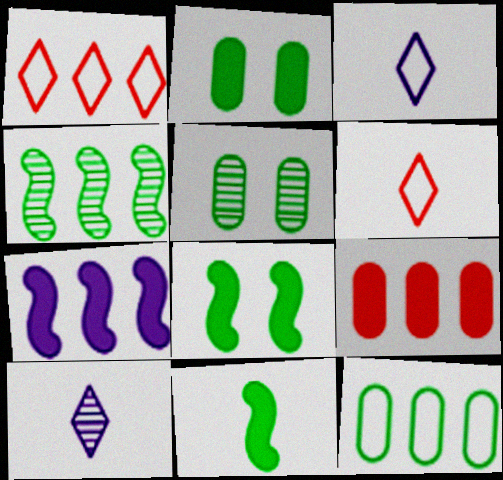[[5, 6, 7]]